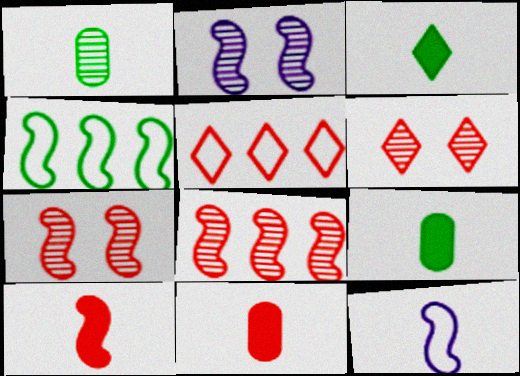[[2, 4, 10], 
[2, 5, 9], 
[5, 7, 11]]